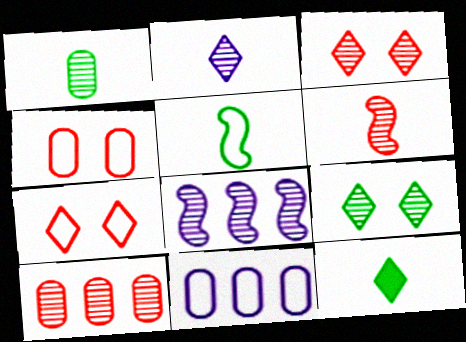[[1, 2, 6], 
[1, 3, 8], 
[1, 5, 12], 
[3, 6, 10], 
[4, 8, 12], 
[5, 7, 11]]